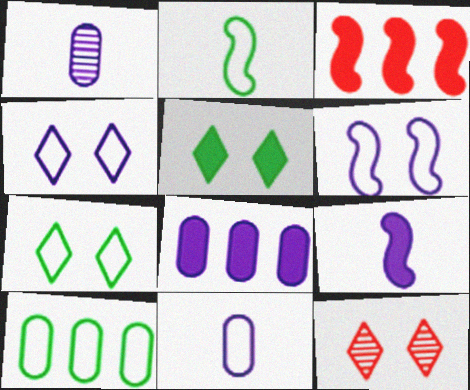[[1, 3, 7], 
[2, 7, 10], 
[2, 8, 12], 
[4, 5, 12], 
[9, 10, 12]]